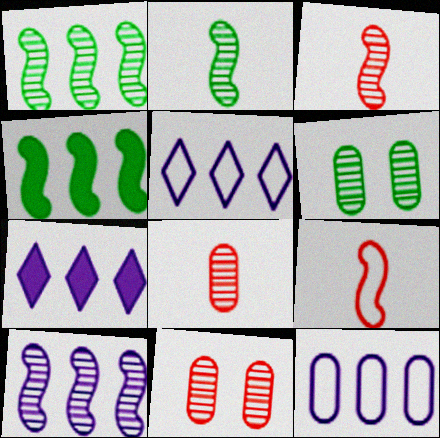[[6, 7, 9], 
[7, 10, 12]]